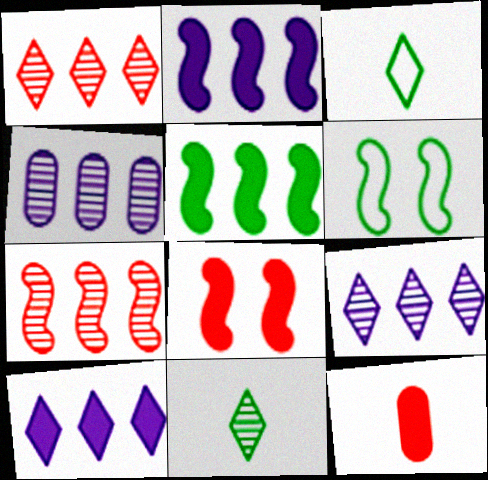[[3, 4, 8], 
[6, 9, 12]]